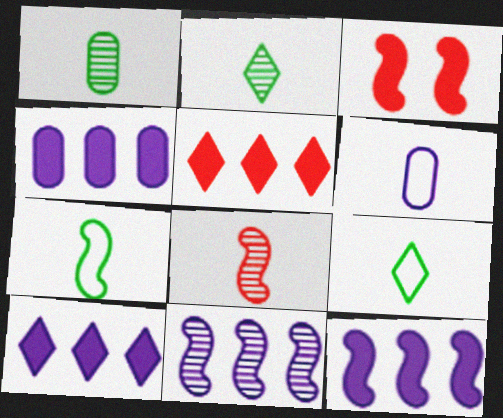[[3, 7, 11], 
[4, 10, 12]]